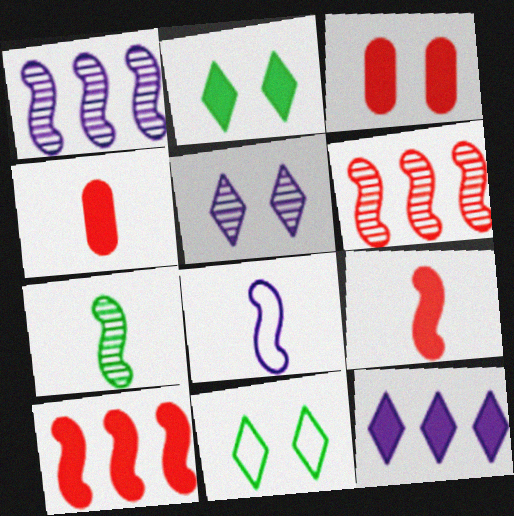[[1, 4, 11], 
[7, 8, 9]]